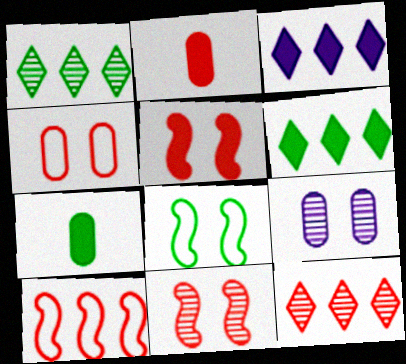[[1, 7, 8], 
[3, 5, 7]]